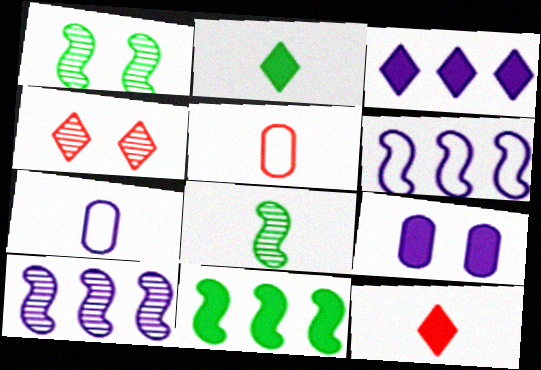[[1, 3, 5], 
[4, 7, 11], 
[7, 8, 12], 
[9, 11, 12]]